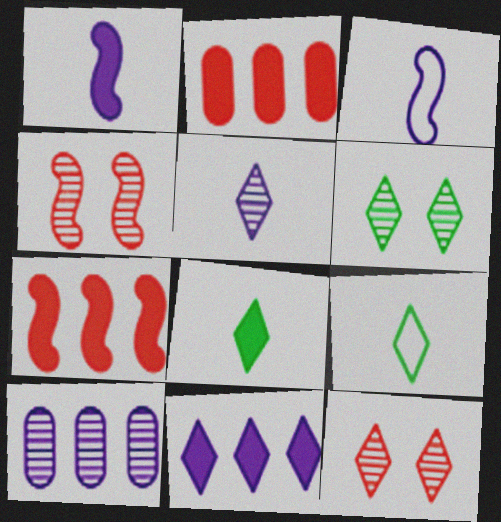[[2, 3, 6], 
[9, 11, 12]]